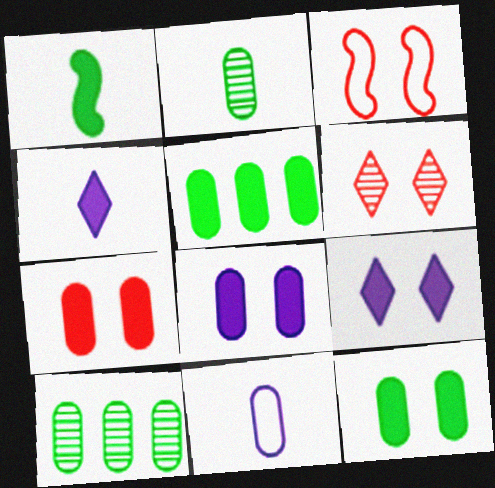[[3, 4, 10], 
[3, 6, 7], 
[7, 8, 12], 
[7, 10, 11]]